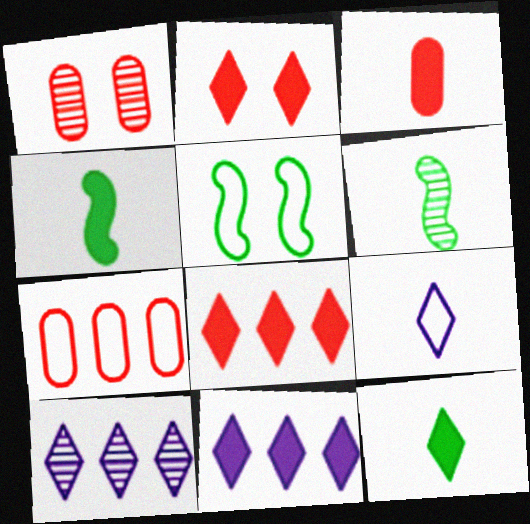[[1, 3, 7], 
[1, 6, 10], 
[2, 11, 12], 
[3, 5, 10], 
[3, 6, 9], 
[5, 7, 9]]